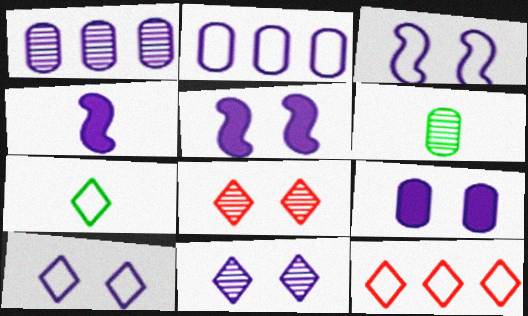[[1, 4, 10], 
[2, 4, 11], 
[3, 9, 11], 
[5, 6, 12], 
[7, 10, 12]]